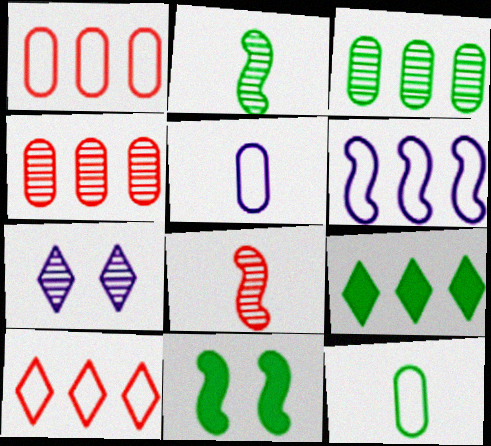[[2, 4, 7], 
[3, 7, 8], 
[4, 6, 9], 
[6, 8, 11]]